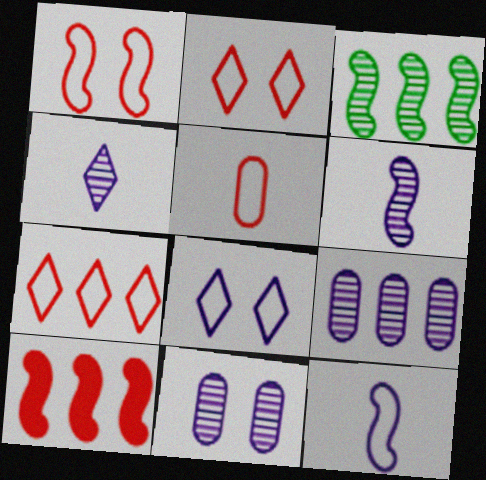[[1, 5, 7]]